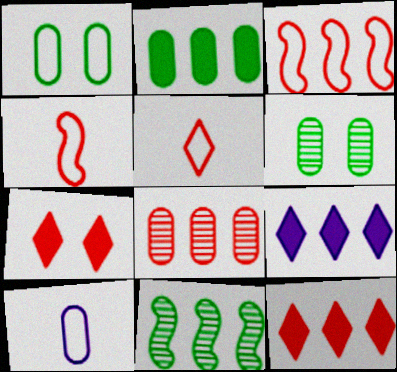[[3, 8, 12], 
[4, 6, 9], 
[4, 7, 8], 
[7, 10, 11]]